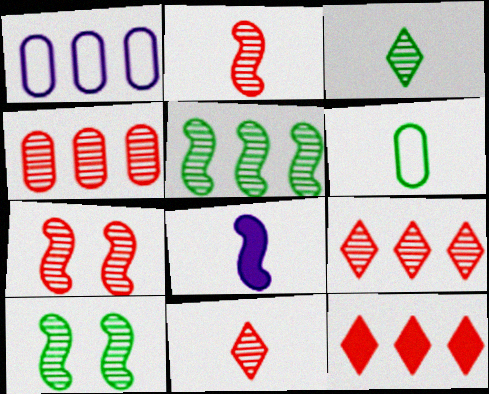[[1, 5, 12], 
[4, 7, 11], 
[6, 8, 11]]